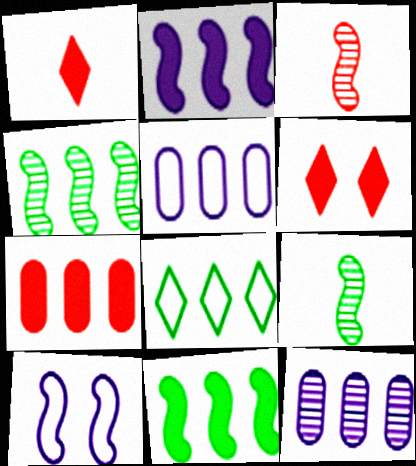[[3, 10, 11], 
[5, 6, 9]]